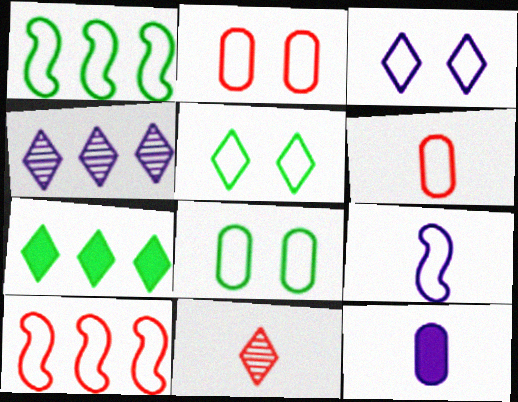[[1, 3, 6], 
[3, 7, 11]]